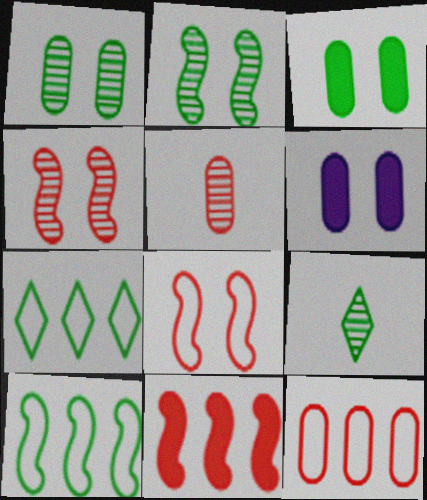[[3, 9, 10]]